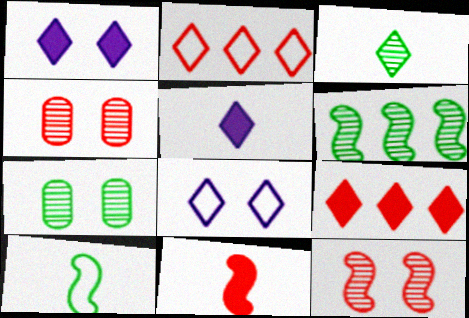[[1, 2, 3], 
[2, 4, 11], 
[3, 6, 7], 
[3, 8, 9]]